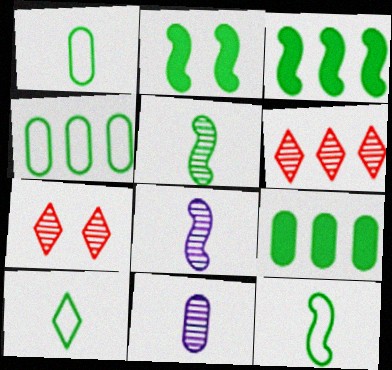[[1, 10, 12]]